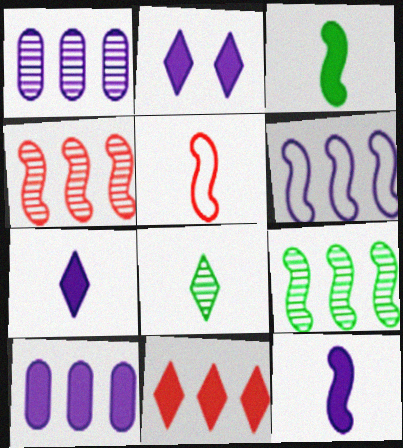[[2, 10, 12]]